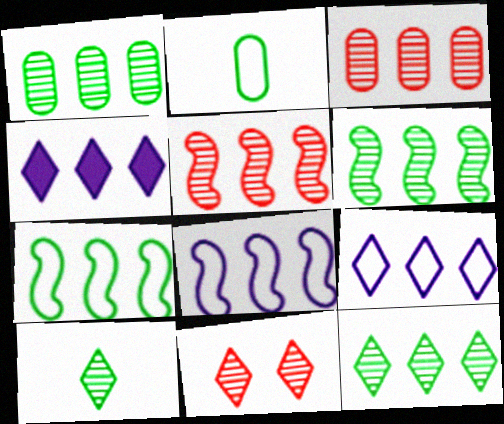[[1, 6, 12], 
[3, 4, 7]]